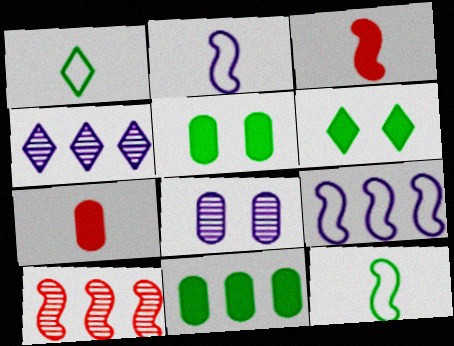[]